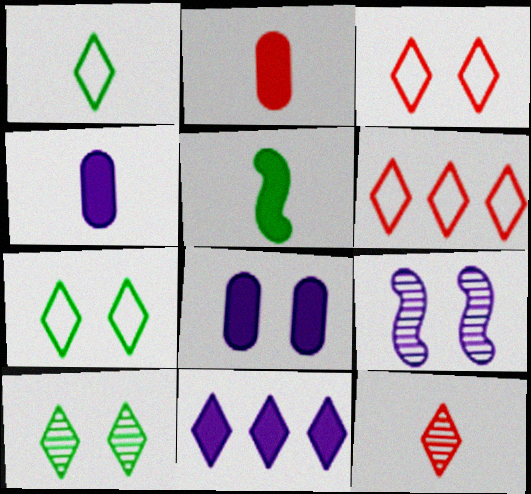[[7, 11, 12]]